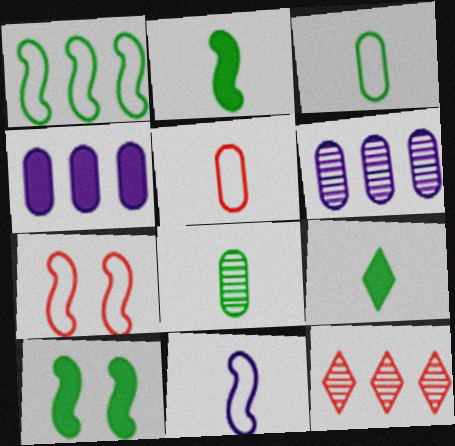[[1, 4, 12], 
[1, 7, 11], 
[6, 7, 9]]